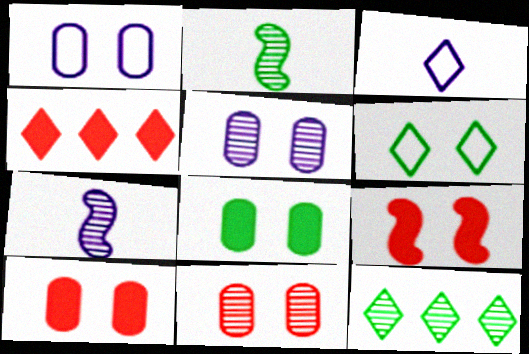[[1, 2, 4], 
[1, 8, 11], 
[5, 6, 9], 
[7, 11, 12]]